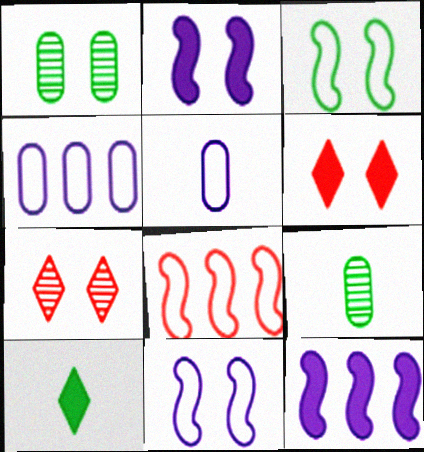[[1, 6, 11]]